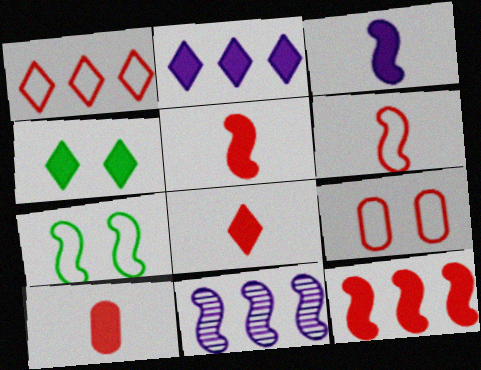[[1, 6, 9], 
[2, 4, 8], 
[5, 7, 11], 
[5, 8, 10]]